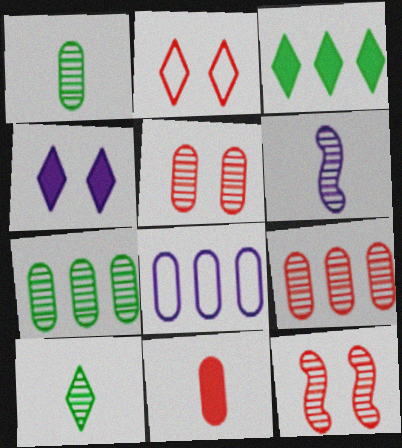[[4, 6, 8]]